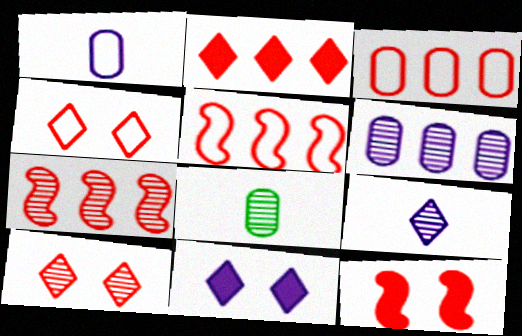[[2, 3, 7], 
[5, 8, 11]]